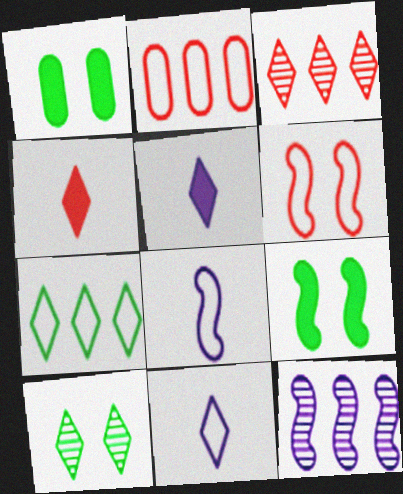[[1, 3, 8]]